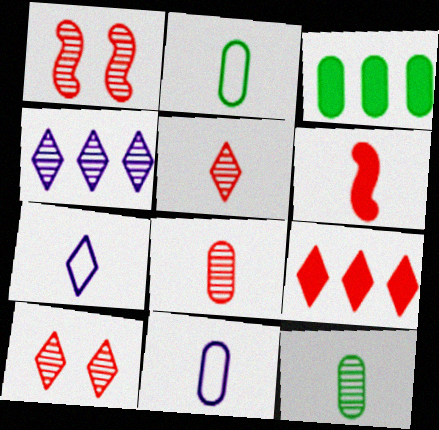[[1, 3, 7], 
[1, 4, 12], 
[6, 7, 12]]